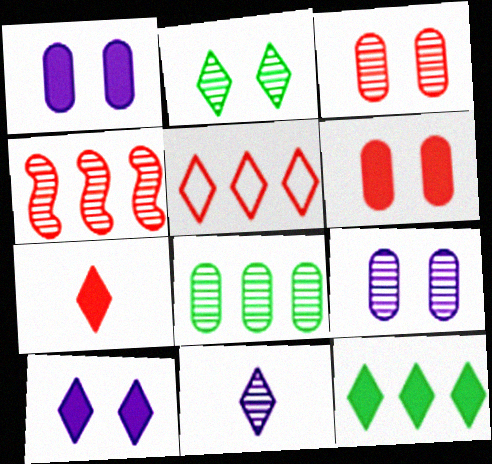[[7, 10, 12]]